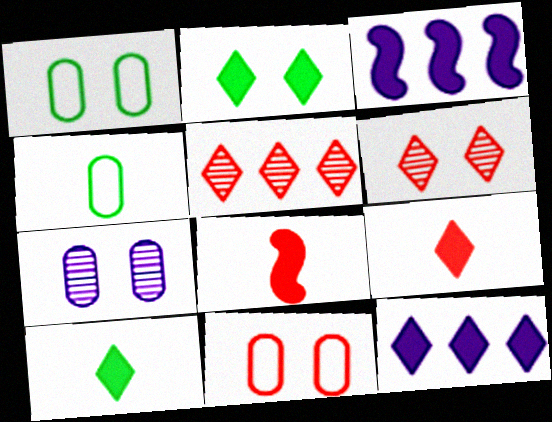[[2, 9, 12], 
[3, 4, 6], 
[5, 8, 11]]